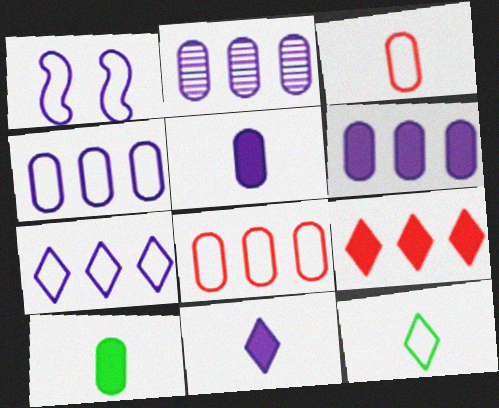[[1, 2, 11], 
[1, 8, 12], 
[2, 4, 6]]